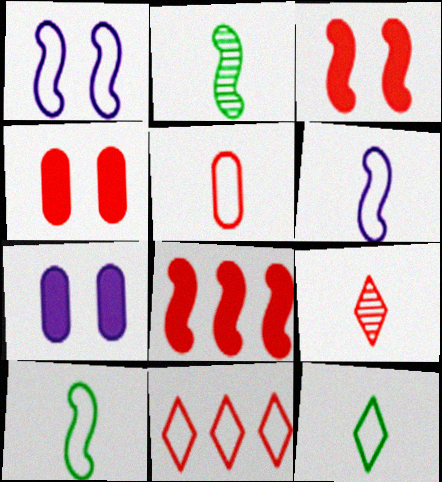[[1, 2, 8], 
[2, 7, 11], 
[5, 6, 12]]